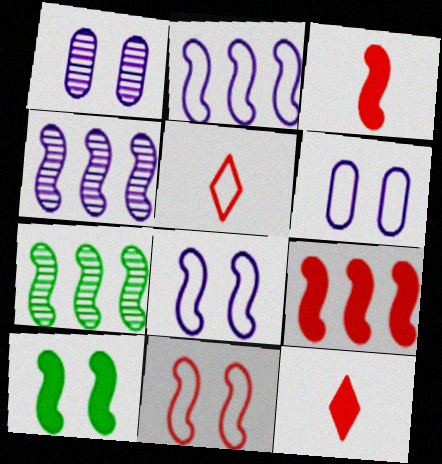[[2, 7, 9], 
[3, 7, 8], 
[6, 7, 12]]